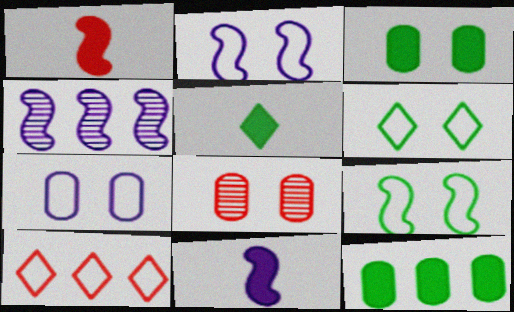[[1, 4, 9], 
[1, 8, 10], 
[2, 4, 11], 
[3, 7, 8], 
[4, 10, 12]]